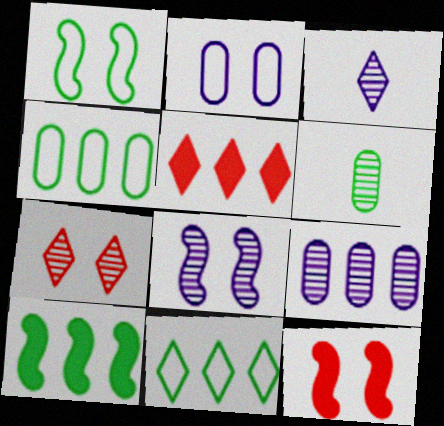[[1, 8, 12], 
[3, 4, 12], 
[3, 8, 9]]